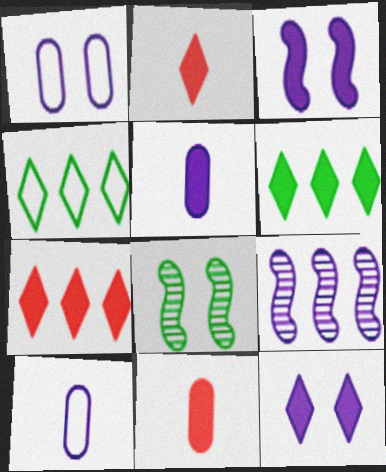[[2, 6, 12], 
[3, 6, 11], 
[7, 8, 10], 
[9, 10, 12]]